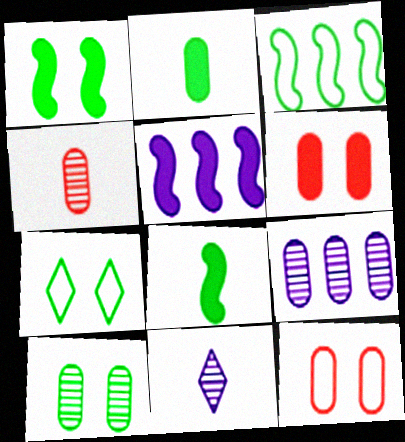[[1, 7, 10], 
[2, 9, 12], 
[3, 6, 11], 
[4, 5, 7], 
[4, 9, 10]]